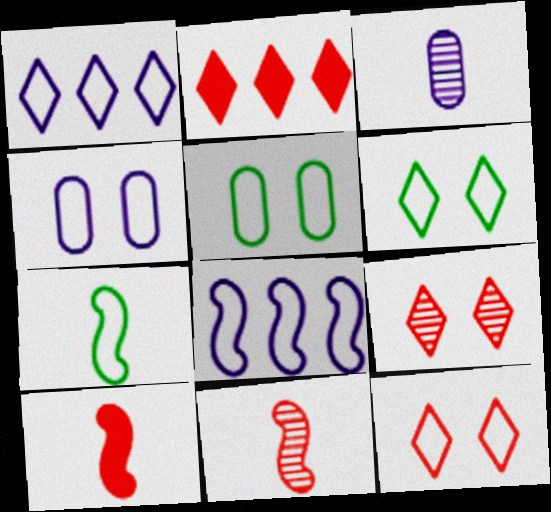[]